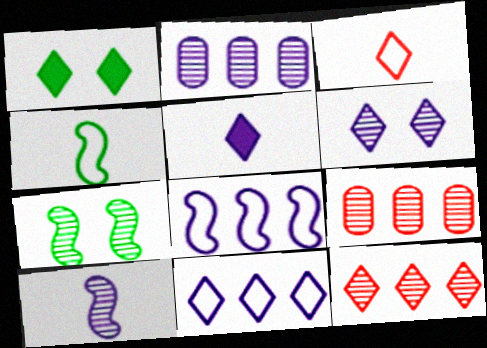[[2, 6, 10], 
[5, 6, 11]]